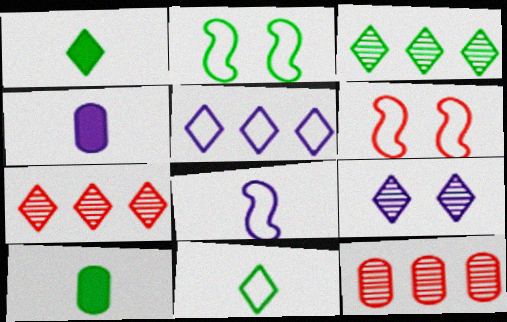[[2, 3, 10], 
[2, 4, 7], 
[3, 4, 6]]